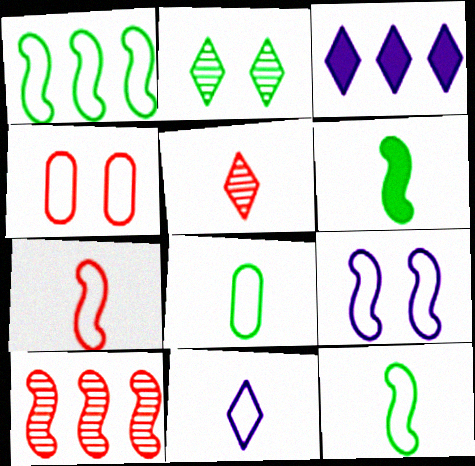[[1, 4, 11], 
[1, 7, 9], 
[6, 9, 10], 
[7, 8, 11]]